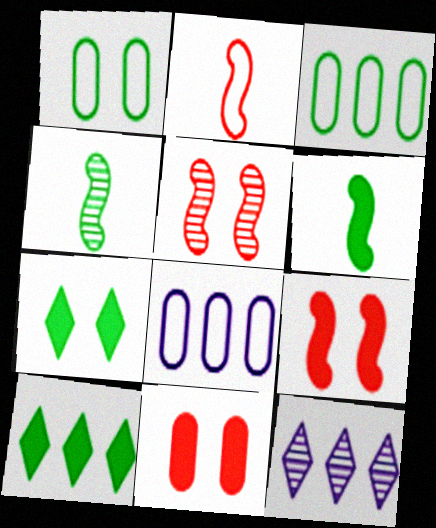[[1, 4, 10], 
[3, 4, 7]]